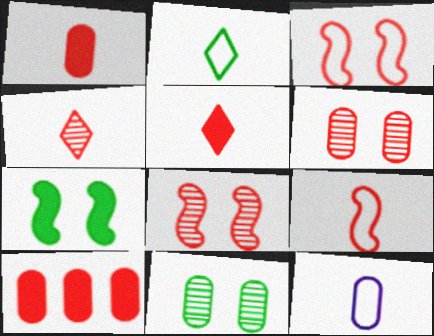[[1, 4, 9], 
[2, 9, 12], 
[3, 4, 10], 
[10, 11, 12]]